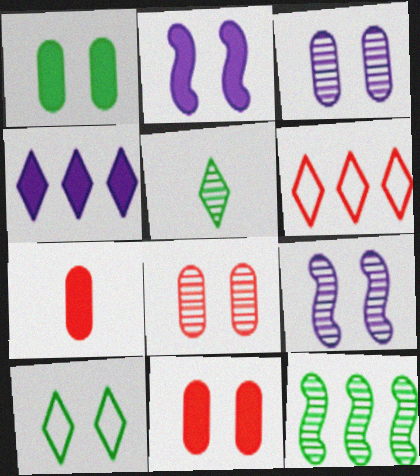[[2, 8, 10], 
[9, 10, 11]]